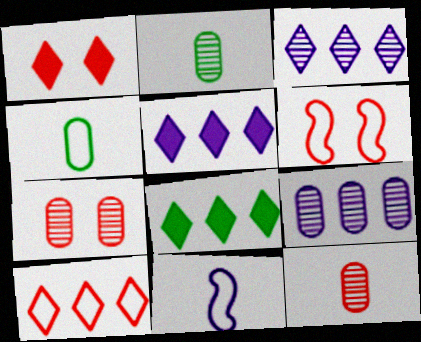[[1, 6, 7], 
[2, 5, 6], 
[2, 7, 9], 
[3, 8, 10], 
[7, 8, 11]]